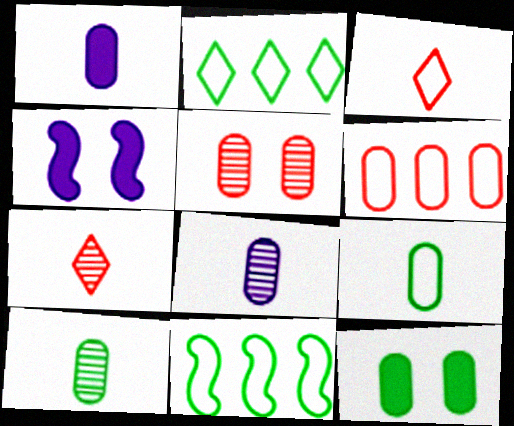[[6, 8, 12]]